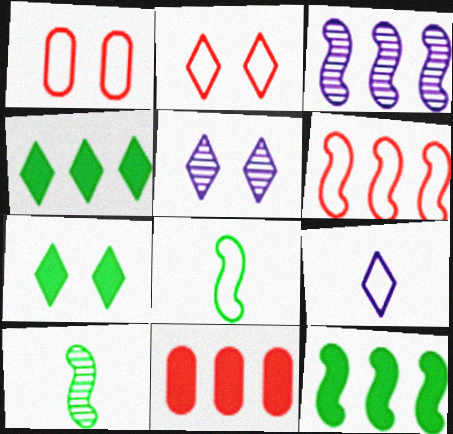[[2, 5, 7], 
[3, 6, 12], 
[5, 8, 11]]